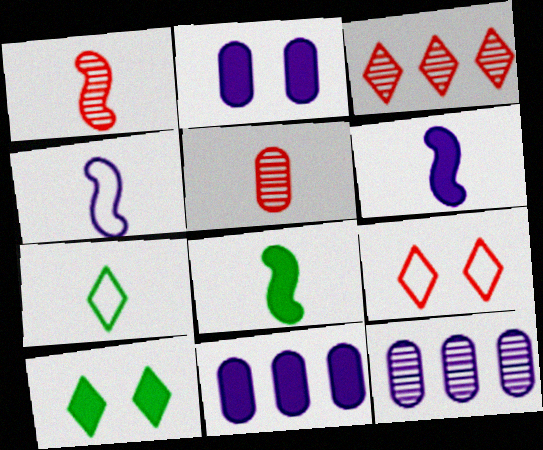[[1, 4, 8], 
[5, 6, 7], 
[8, 9, 12]]